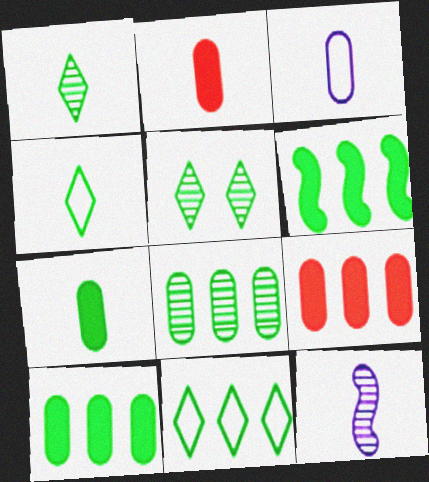[[2, 4, 12], 
[6, 8, 11]]